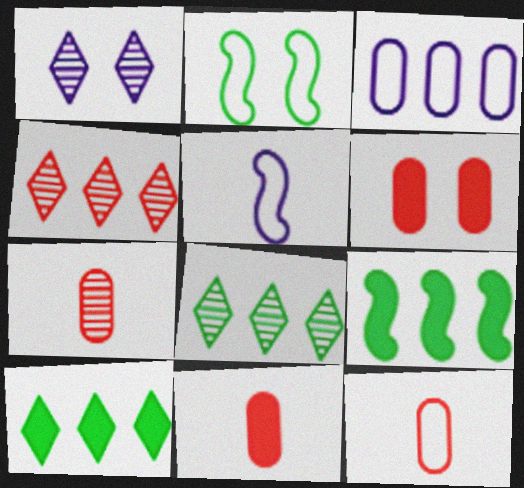[[1, 2, 6], 
[1, 9, 12], 
[3, 4, 9], 
[5, 6, 8], 
[7, 11, 12]]